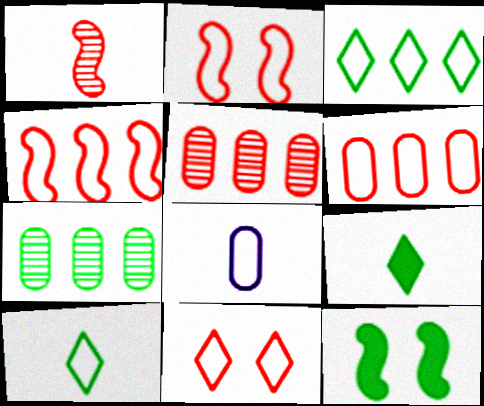[[1, 8, 9], 
[2, 3, 8], 
[7, 10, 12]]